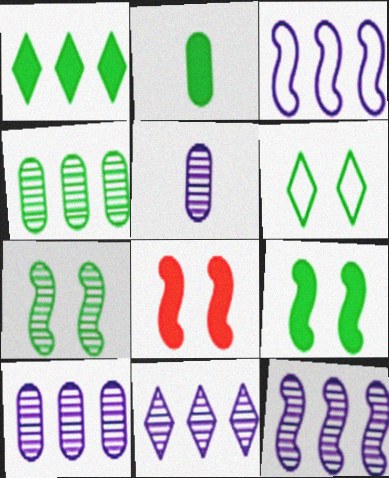[[1, 2, 9], 
[10, 11, 12]]